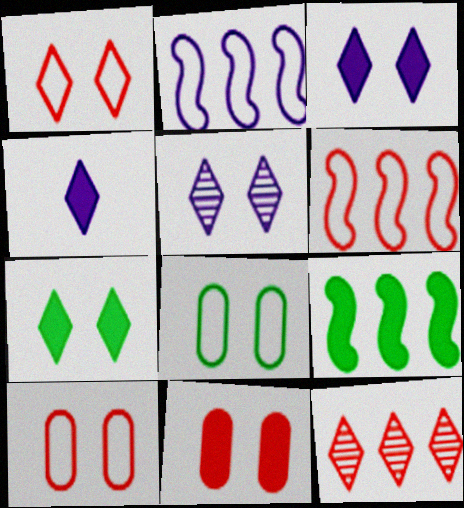[[1, 5, 7], 
[4, 9, 11]]